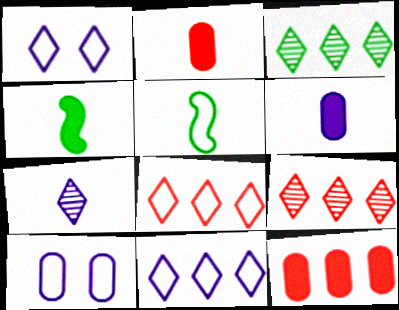[[2, 5, 7], 
[4, 9, 10], 
[5, 8, 10]]